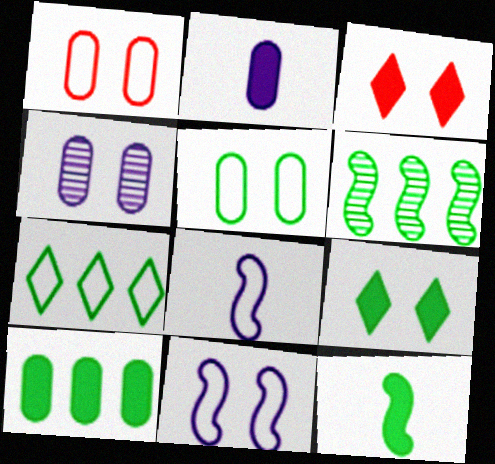[[1, 7, 8], 
[6, 7, 10], 
[9, 10, 12]]